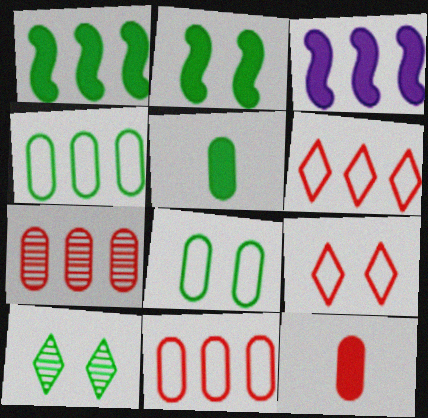[[2, 8, 10]]